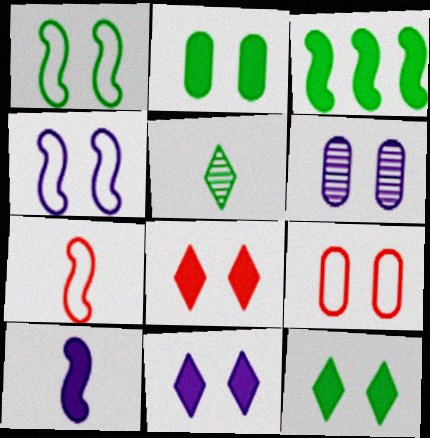[[1, 6, 8], 
[2, 6, 9], 
[4, 6, 11], 
[8, 11, 12]]